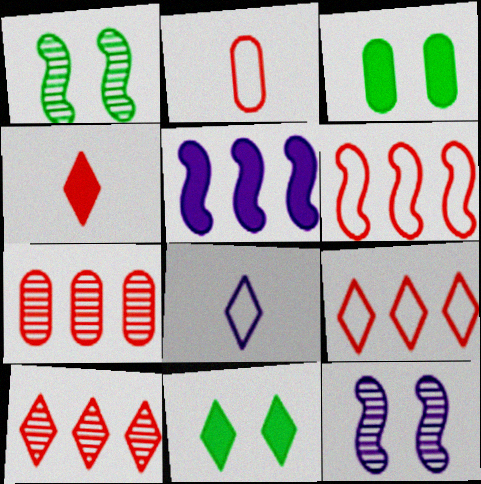[[3, 4, 5], 
[8, 10, 11]]